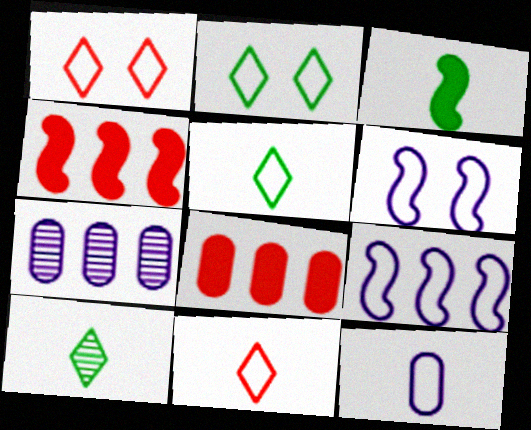[[1, 3, 7], 
[6, 8, 10]]